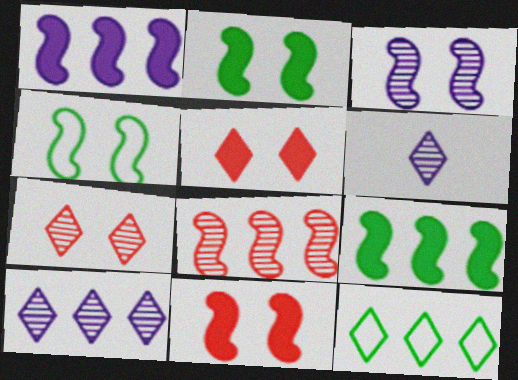[[3, 4, 11], 
[5, 6, 12]]